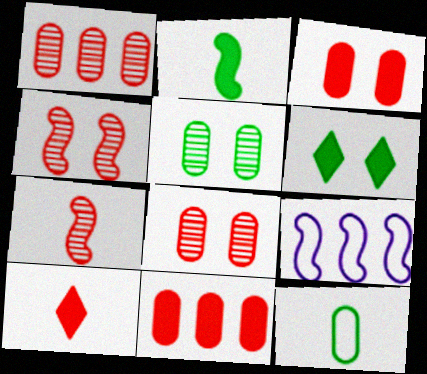[[2, 4, 9], 
[5, 9, 10]]